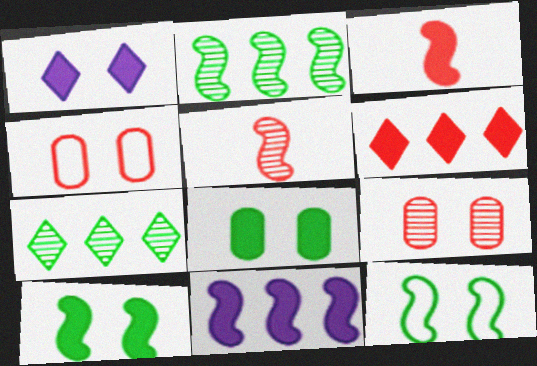[[1, 9, 12], 
[3, 10, 11], 
[4, 5, 6], 
[5, 11, 12]]